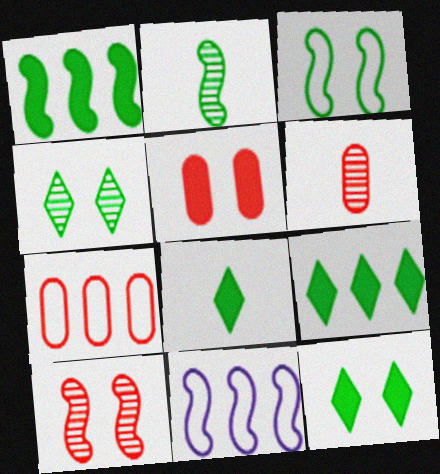[[1, 2, 3], 
[5, 6, 7], 
[6, 11, 12], 
[8, 9, 12]]